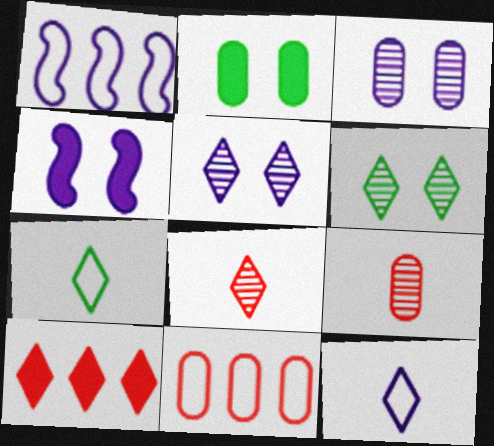[[1, 2, 8], 
[5, 7, 10], 
[6, 10, 12]]